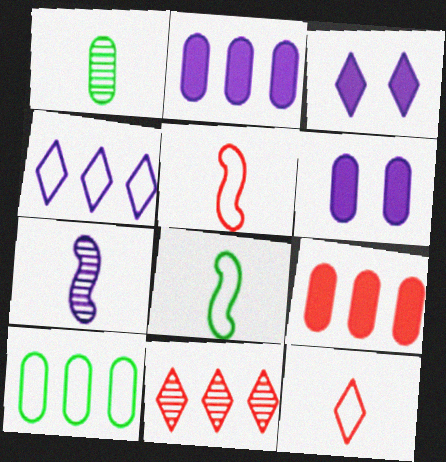[[4, 6, 7], 
[6, 8, 11]]